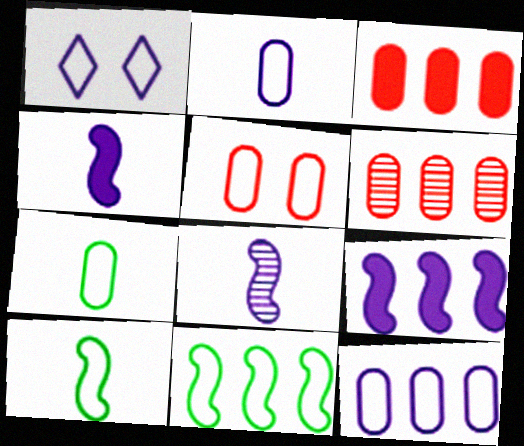[[5, 7, 12]]